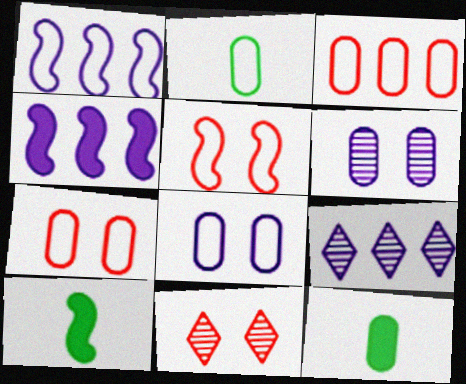[[1, 11, 12], 
[2, 3, 8], 
[2, 4, 11], 
[3, 6, 12], 
[5, 9, 12], 
[7, 9, 10]]